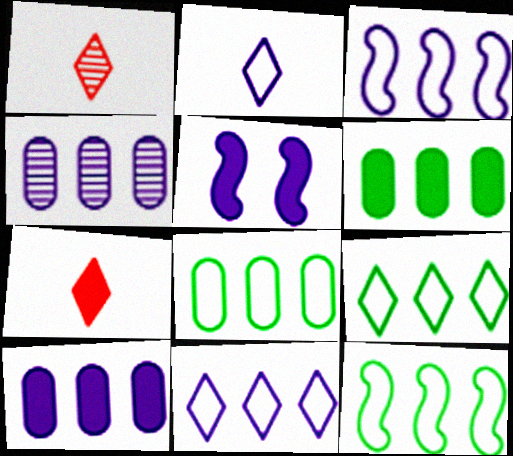[[1, 5, 8], 
[2, 4, 5], 
[5, 6, 7], 
[8, 9, 12]]